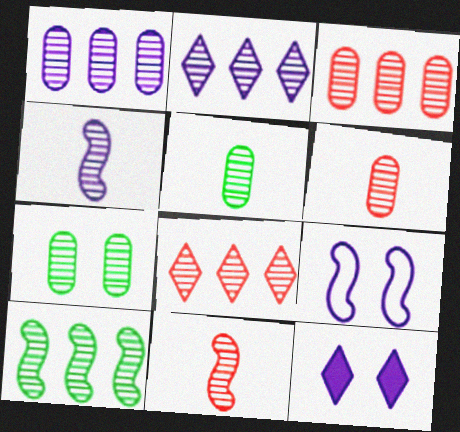[[1, 6, 7], 
[1, 8, 10], 
[2, 3, 10], 
[2, 7, 11], 
[4, 7, 8]]